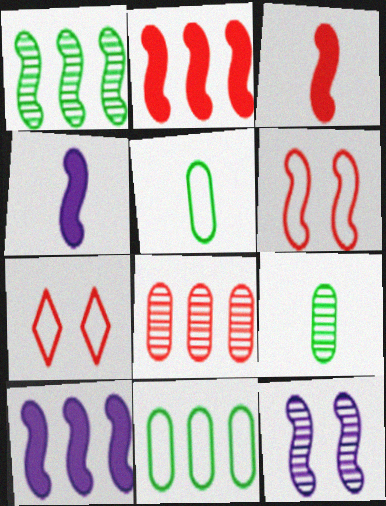[[1, 4, 6], 
[3, 7, 8], 
[7, 9, 10]]